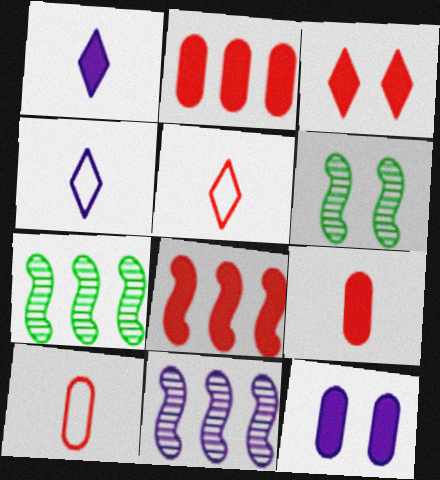[[2, 4, 6], 
[3, 8, 9], 
[4, 11, 12], 
[5, 7, 12]]